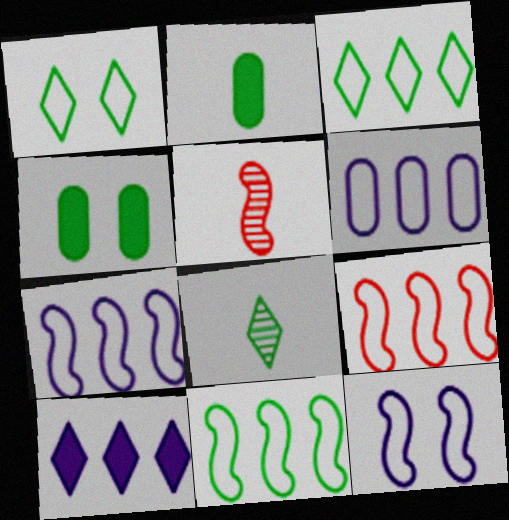[[3, 6, 9], 
[4, 8, 11], 
[7, 9, 11]]